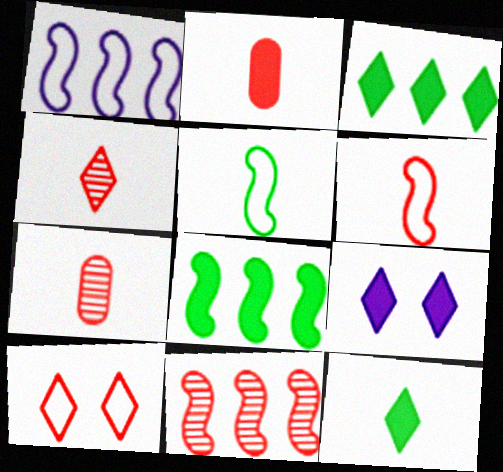[[1, 8, 11], 
[2, 4, 6], 
[2, 8, 9], 
[2, 10, 11]]